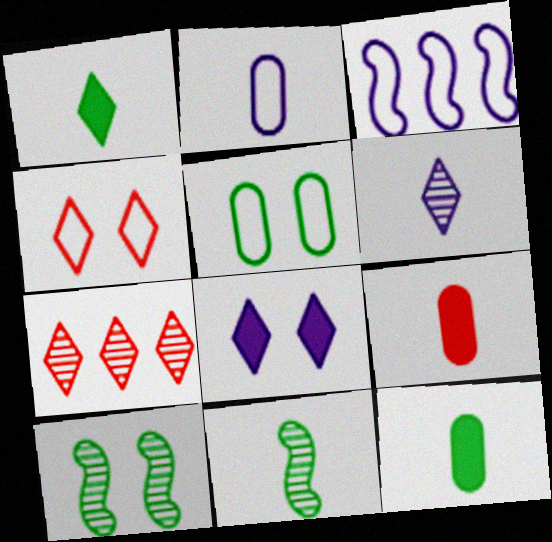[]